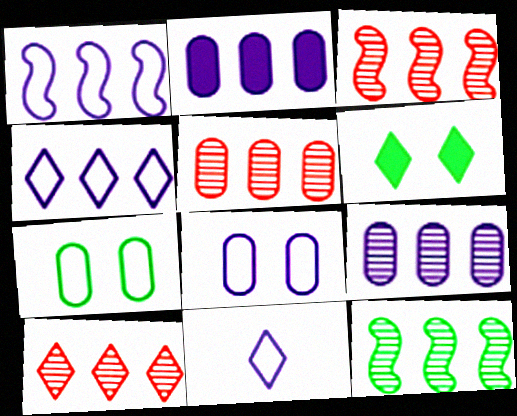[[1, 8, 11], 
[3, 5, 10], 
[6, 10, 11], 
[9, 10, 12]]